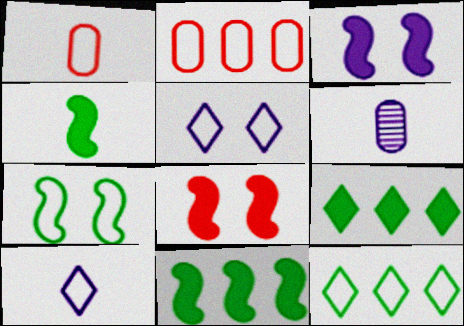[[2, 7, 10], 
[6, 8, 12]]